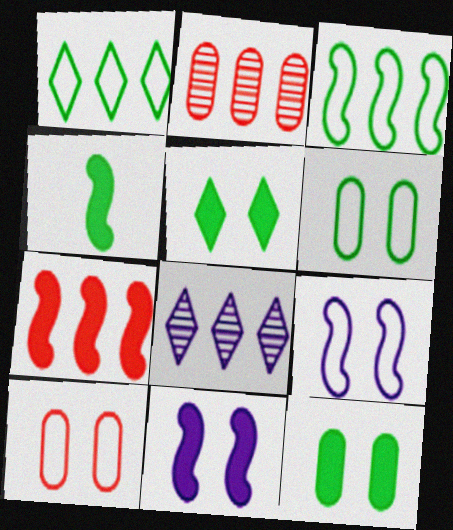[[4, 7, 11], 
[4, 8, 10]]